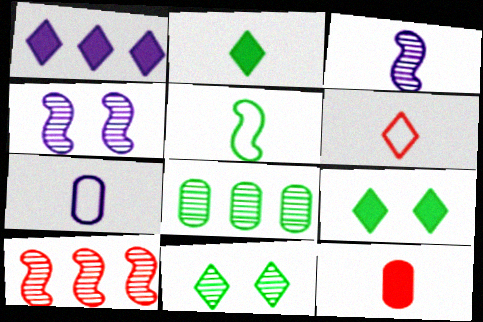[[1, 4, 7], 
[1, 6, 11], 
[5, 6, 7], 
[5, 8, 9], 
[7, 9, 10]]